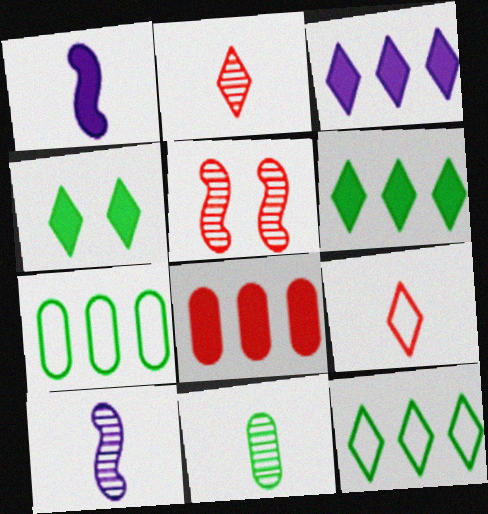[[1, 4, 8], 
[1, 9, 11], 
[2, 10, 11], 
[5, 8, 9]]